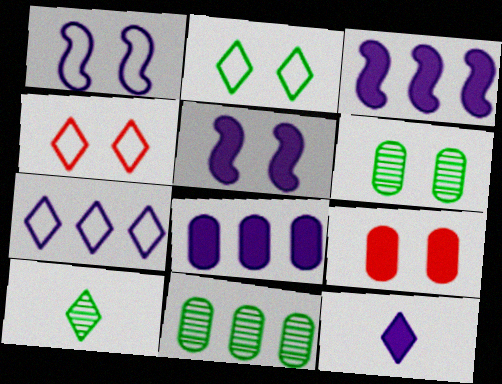[[4, 5, 6], 
[5, 8, 12]]